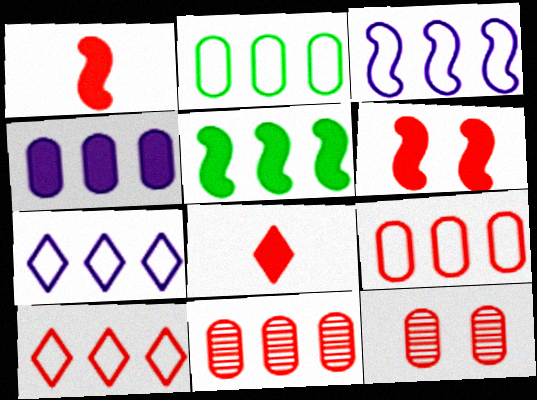[[1, 10, 12], 
[2, 3, 10], 
[2, 4, 11], 
[5, 7, 11]]